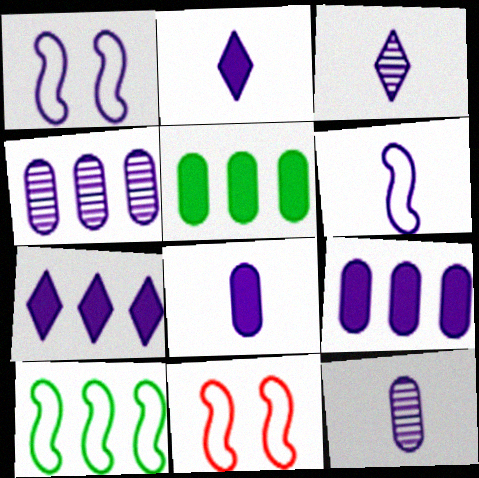[[1, 2, 4], 
[1, 3, 9], 
[1, 7, 12], 
[2, 6, 12], 
[3, 5, 11], 
[3, 6, 8], 
[6, 10, 11]]